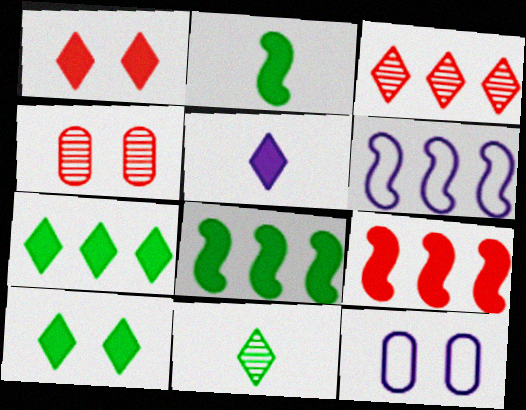[[1, 5, 7], 
[2, 3, 12], 
[9, 11, 12]]